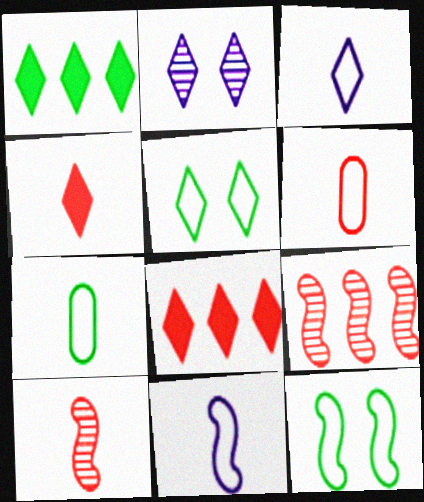[[4, 6, 10]]